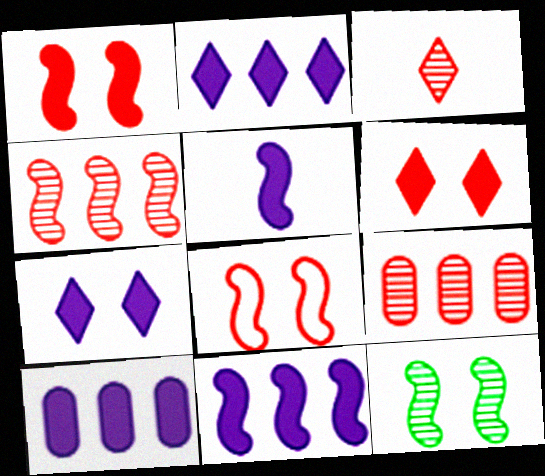[[2, 10, 11], 
[5, 7, 10]]